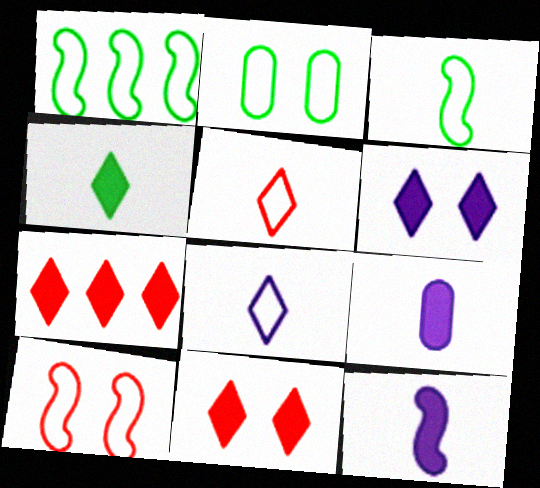[[4, 6, 7]]